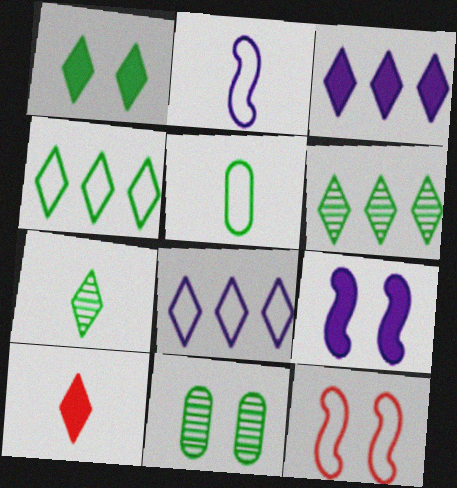[[1, 3, 10], 
[1, 4, 7], 
[5, 8, 12]]